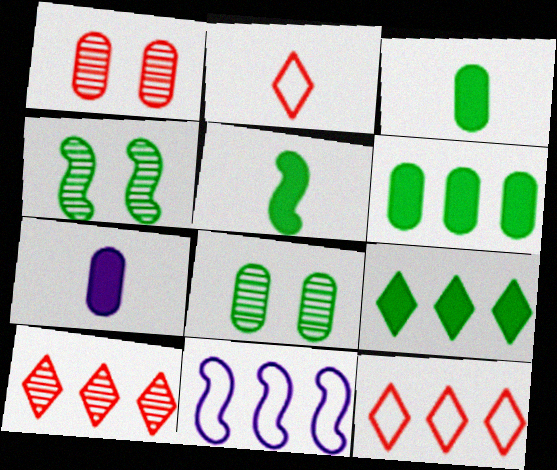[[4, 7, 12], 
[6, 10, 11]]